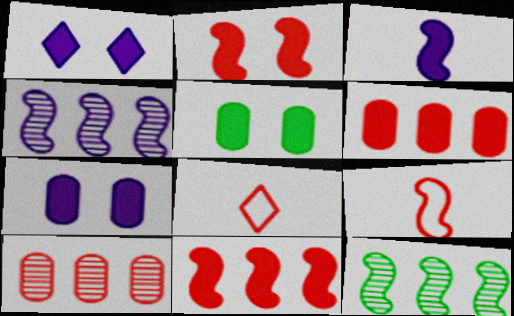[[1, 2, 5], 
[2, 8, 10], 
[4, 5, 8], 
[7, 8, 12]]